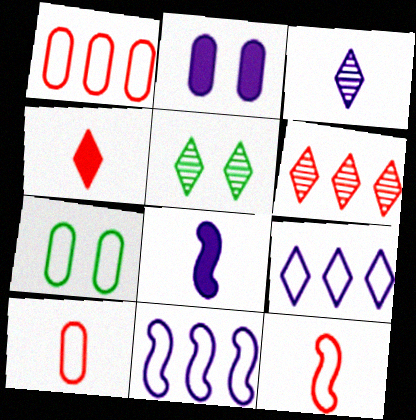[[1, 5, 8], 
[2, 3, 11], 
[3, 5, 6], 
[4, 5, 9], 
[6, 7, 8], 
[7, 9, 12]]